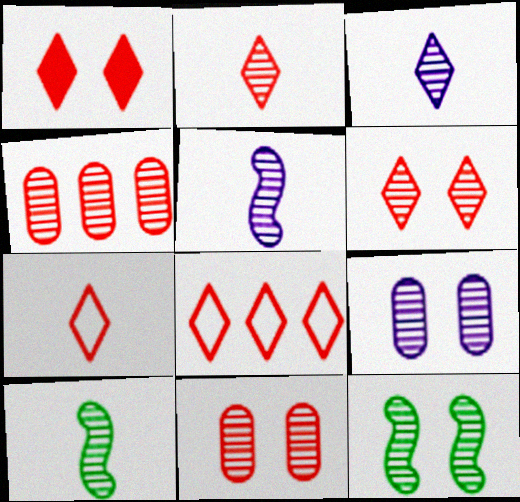[[1, 2, 8], 
[3, 4, 12], 
[6, 9, 12]]